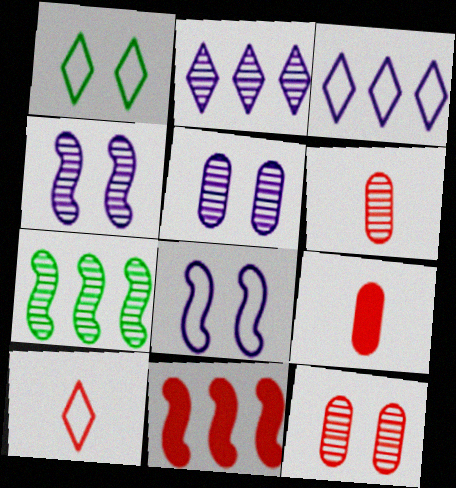[[1, 3, 10], 
[10, 11, 12]]